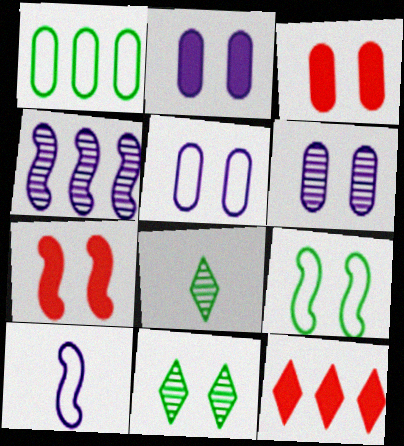[[1, 4, 12], 
[2, 5, 6], 
[5, 7, 11]]